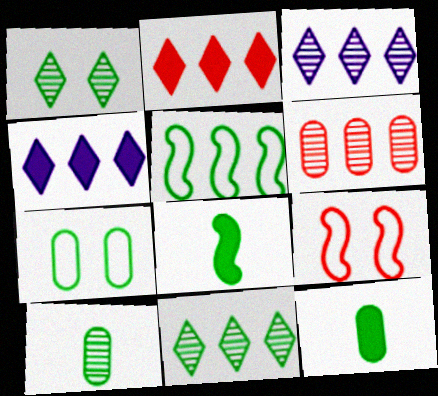[[1, 5, 12], 
[3, 9, 12], 
[4, 5, 6], 
[4, 9, 10], 
[7, 8, 11]]